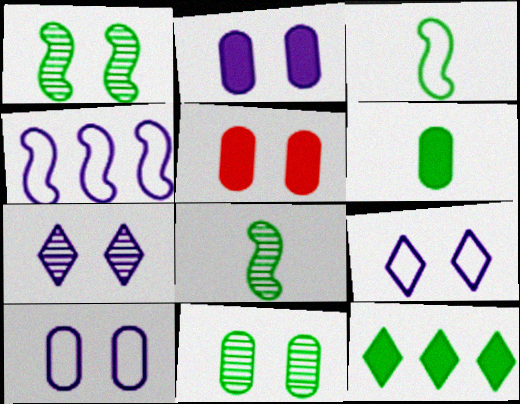[[1, 5, 9], 
[3, 11, 12], 
[5, 10, 11]]